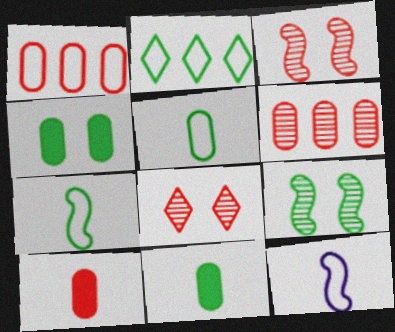[[2, 9, 11]]